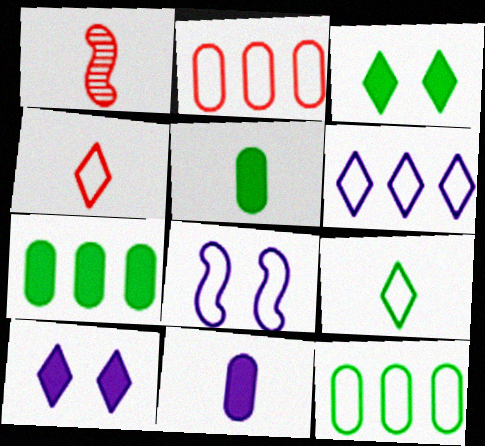[[1, 9, 11], 
[1, 10, 12], 
[2, 8, 9], 
[4, 8, 12]]